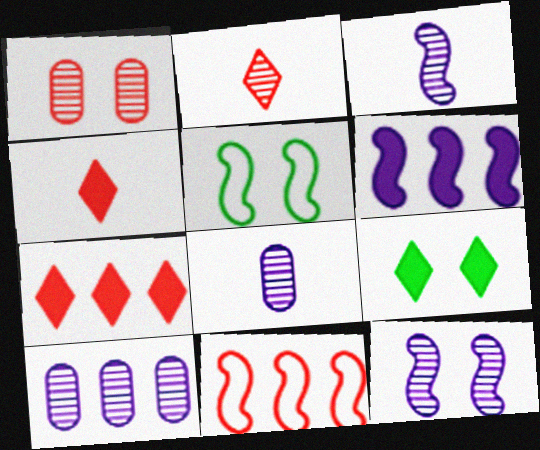[[1, 4, 11], 
[4, 5, 10], 
[5, 7, 8], 
[8, 9, 11]]